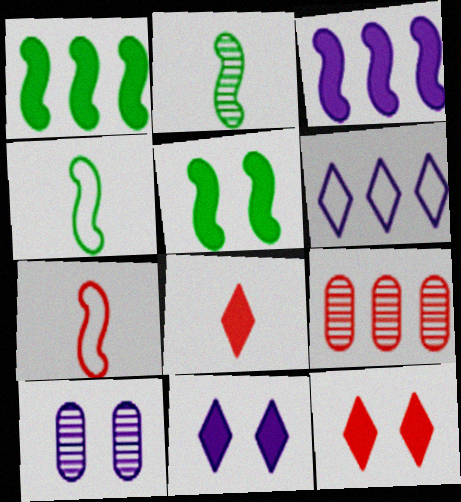[[1, 6, 9], 
[4, 9, 11], 
[7, 9, 12]]